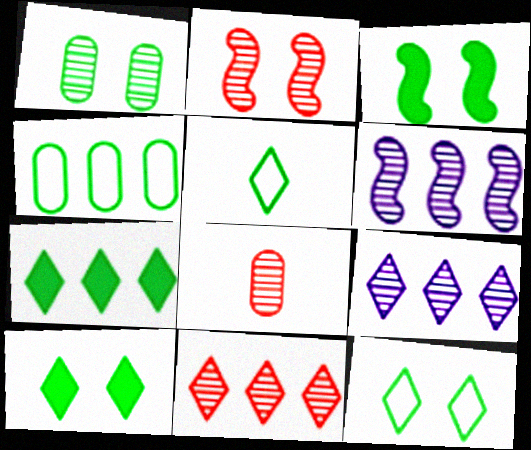[[1, 3, 12], 
[2, 8, 11]]